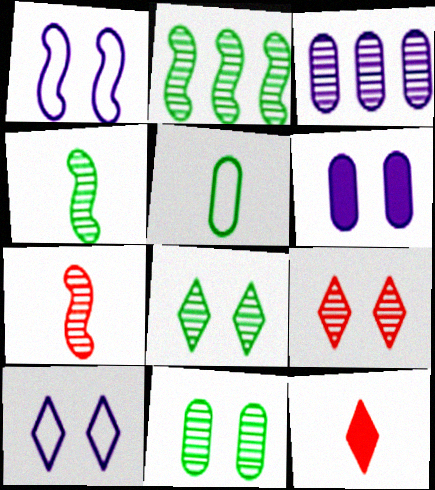[[3, 4, 9], 
[3, 7, 8]]